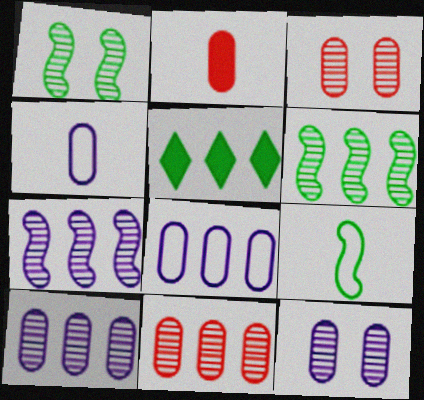[]